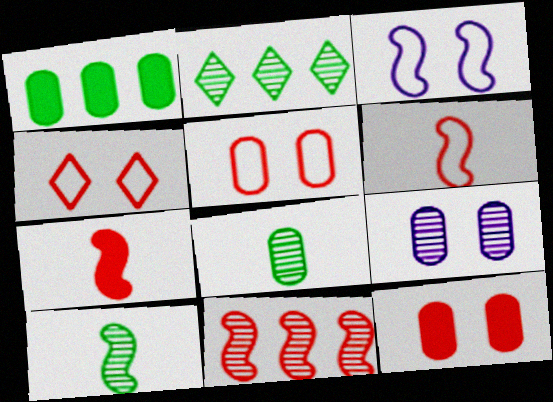[]